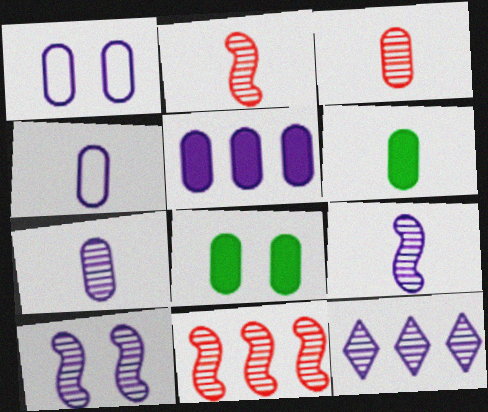[[1, 5, 7], 
[3, 4, 6], 
[7, 10, 12]]